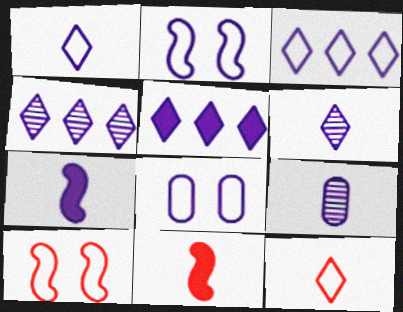[[1, 7, 9], 
[2, 5, 9], 
[3, 4, 5], 
[4, 7, 8]]